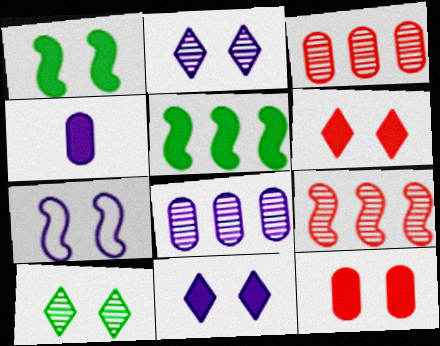[[1, 11, 12], 
[4, 5, 6], 
[7, 10, 12]]